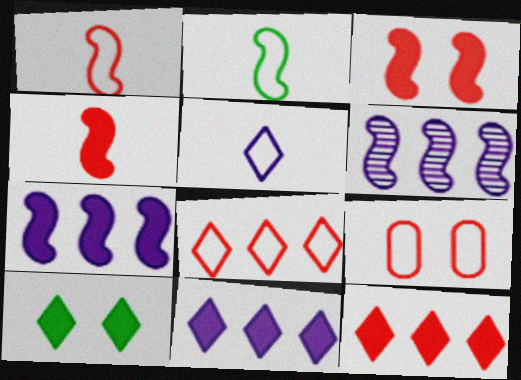[[1, 8, 9], 
[2, 3, 6]]